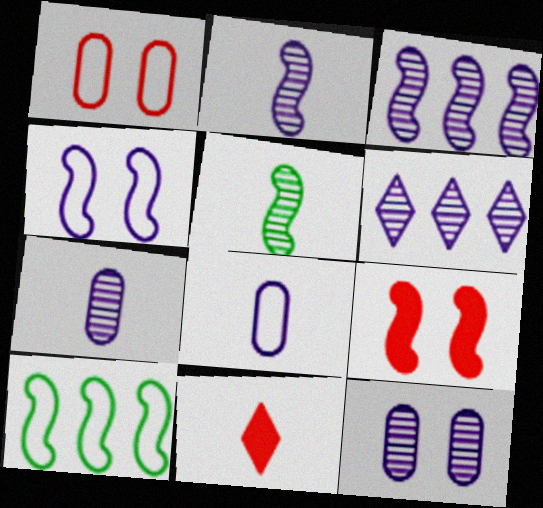[[2, 6, 12], 
[2, 9, 10], 
[5, 8, 11], 
[10, 11, 12]]